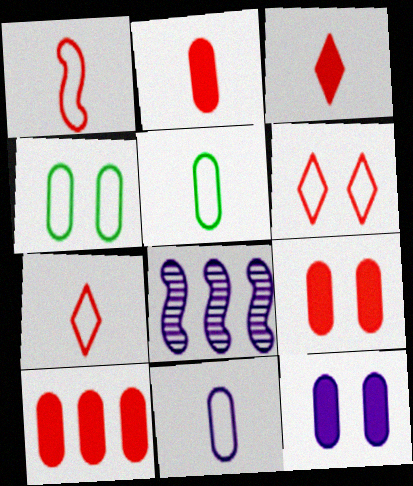[[2, 9, 10], 
[3, 4, 8]]